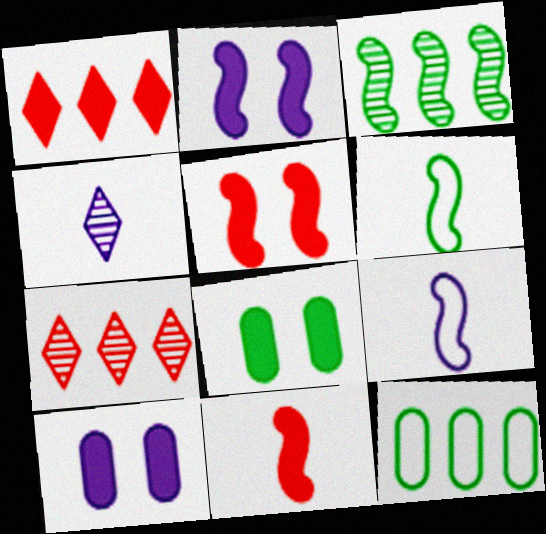[[3, 5, 9], 
[4, 5, 12], 
[6, 7, 10], 
[7, 8, 9]]